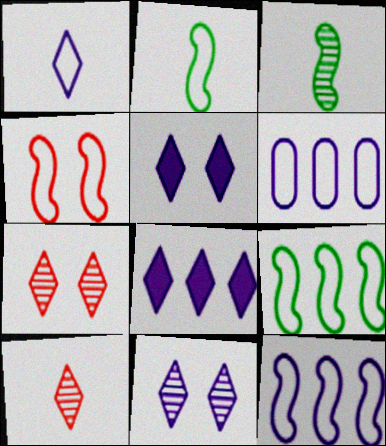[[1, 8, 11], 
[2, 4, 12]]